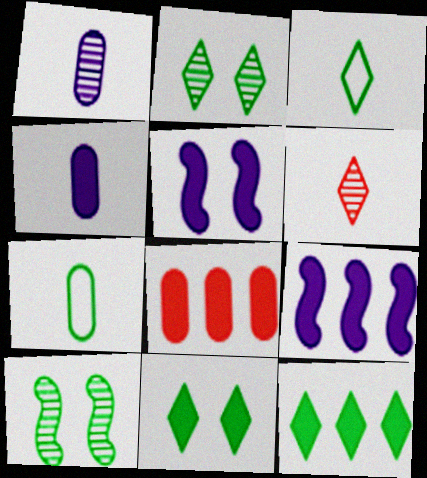[[2, 3, 12], 
[7, 10, 12], 
[8, 9, 12]]